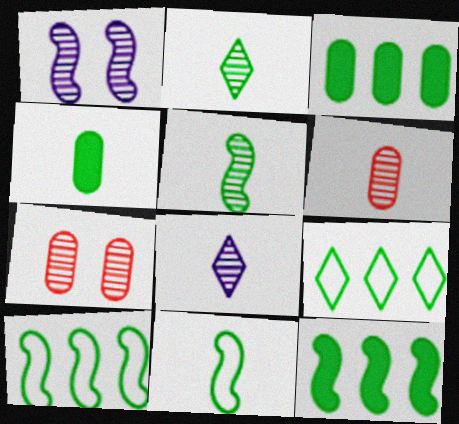[[2, 4, 11], 
[5, 6, 8]]